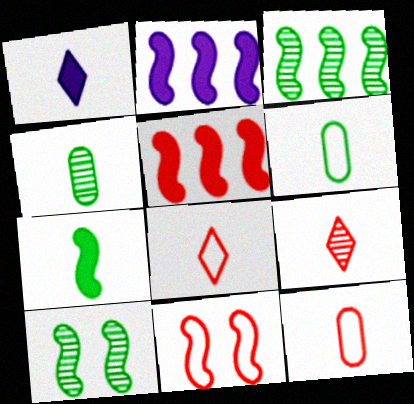[]